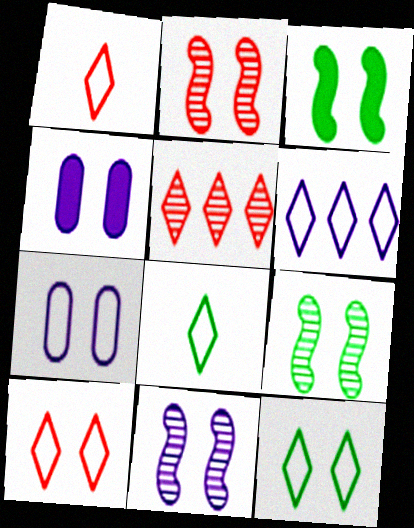[[1, 6, 12], 
[2, 4, 12], 
[2, 9, 11], 
[4, 9, 10], 
[6, 8, 10]]